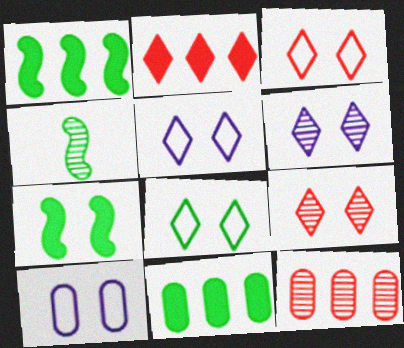[[2, 4, 10], 
[3, 5, 8], 
[4, 6, 12], 
[4, 8, 11], 
[7, 9, 10]]